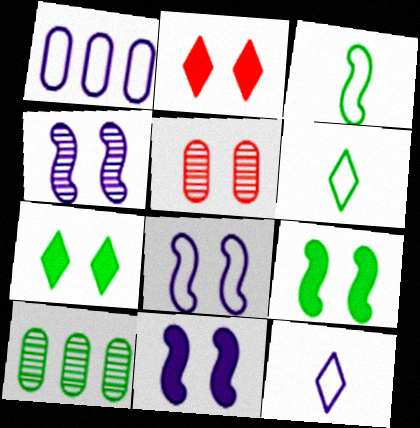[[1, 8, 12], 
[3, 7, 10], 
[4, 8, 11], 
[5, 7, 8], 
[6, 9, 10]]